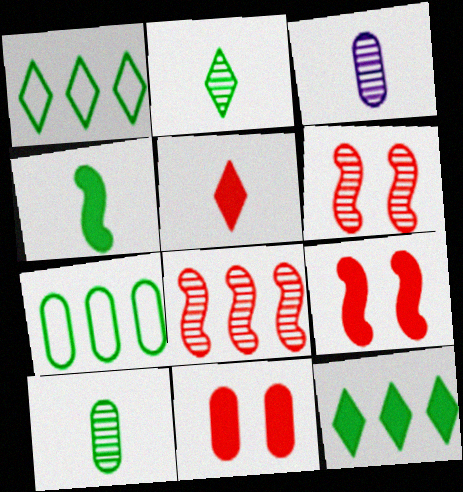[[1, 3, 9], 
[3, 7, 11]]